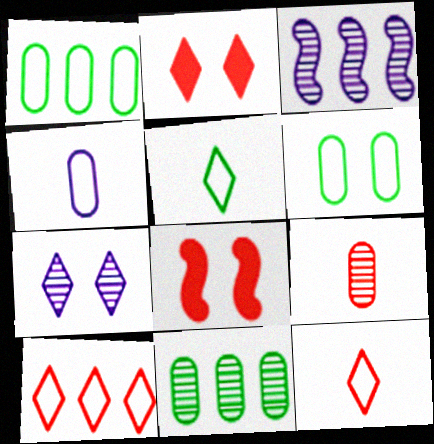[[6, 7, 8], 
[8, 9, 10]]